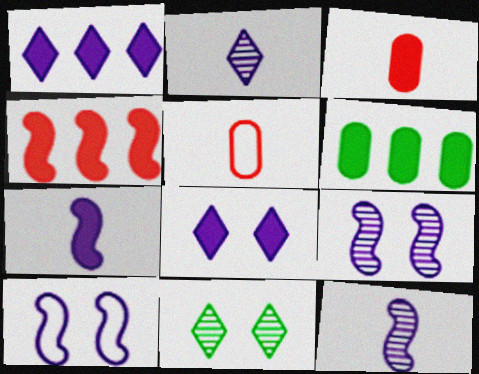[[1, 4, 6]]